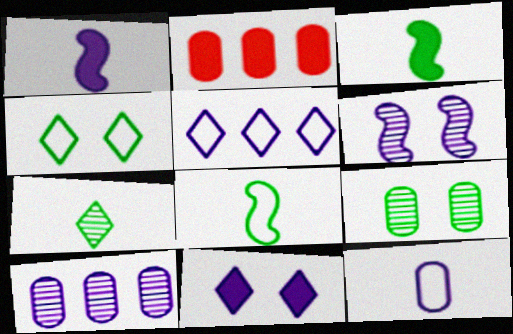[[2, 3, 11], 
[2, 9, 12]]